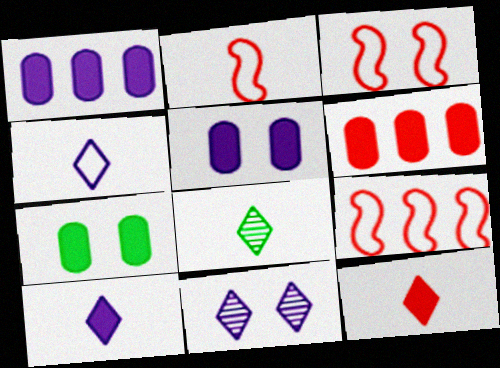[[1, 3, 8], 
[2, 3, 9], 
[3, 7, 11], 
[4, 8, 12], 
[5, 8, 9]]